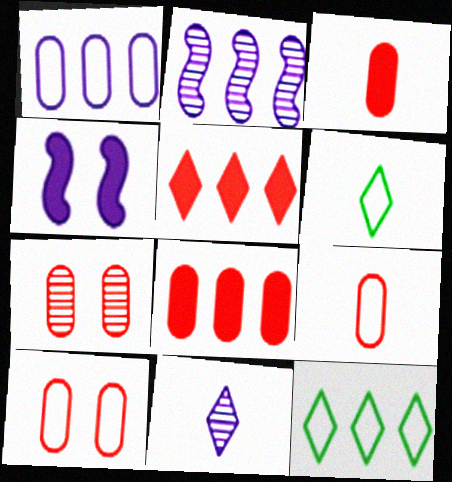[[1, 4, 11], 
[2, 8, 12], 
[7, 8, 9]]